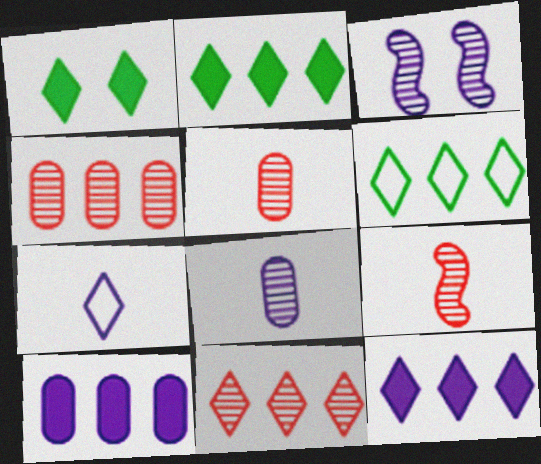[[1, 7, 11], 
[3, 7, 10], 
[6, 11, 12]]